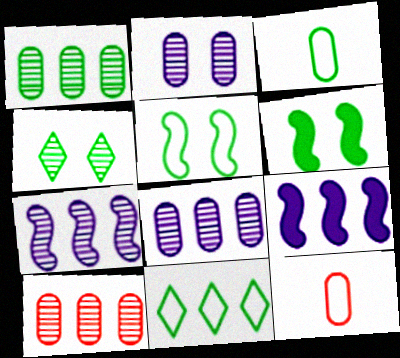[[1, 8, 10], 
[3, 5, 11], 
[4, 9, 12], 
[9, 10, 11]]